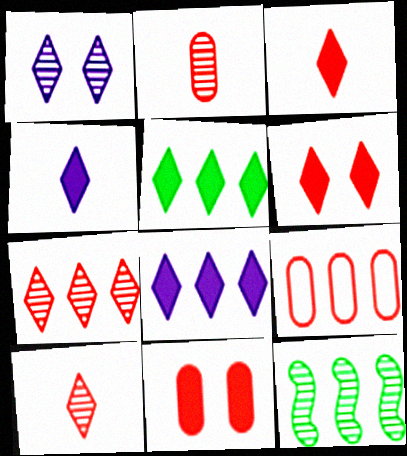[[1, 2, 12], 
[2, 9, 11], 
[4, 5, 6], 
[8, 9, 12]]